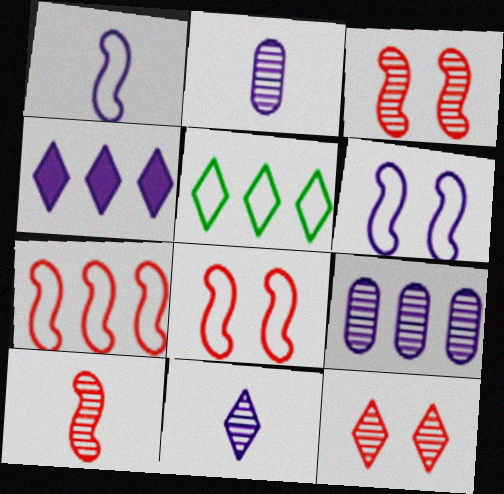[[2, 4, 6]]